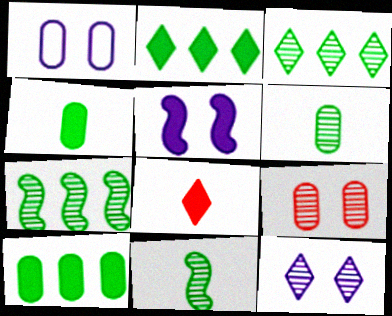[[1, 5, 12], 
[1, 7, 8], 
[5, 8, 10]]